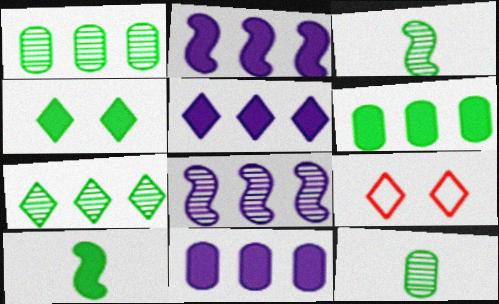[[2, 5, 11], 
[2, 9, 12], 
[3, 9, 11], 
[4, 6, 10]]